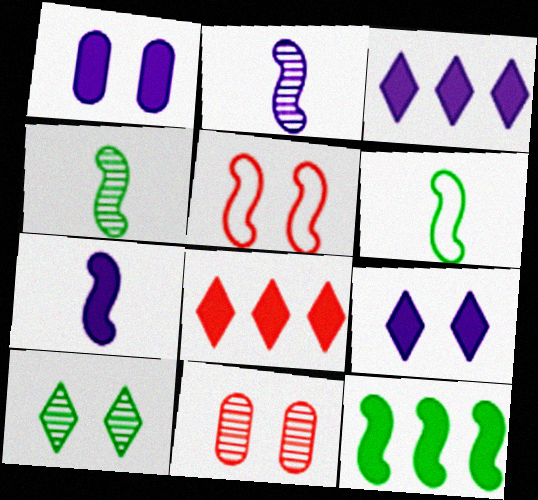[[1, 3, 7], 
[1, 5, 10], 
[2, 5, 12], 
[3, 6, 11]]